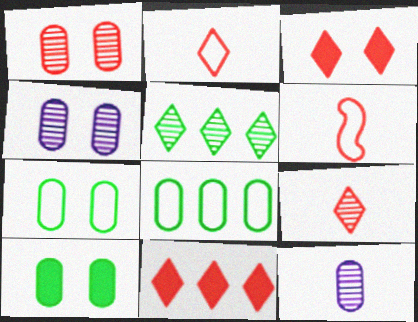[[1, 6, 11]]